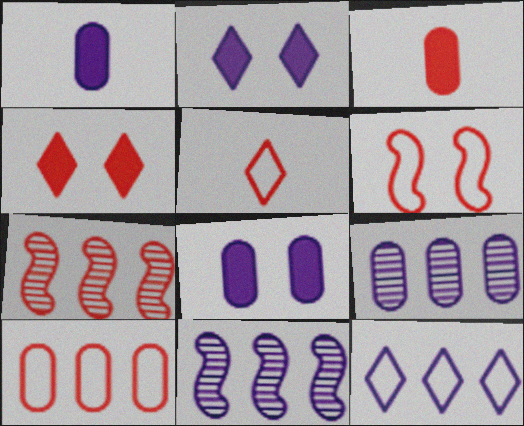[[5, 6, 10]]